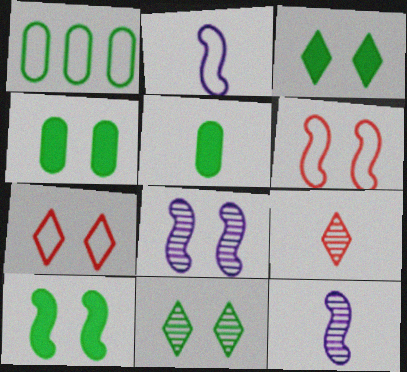[[1, 2, 7], 
[2, 5, 9], 
[3, 4, 10], 
[4, 7, 8], 
[6, 8, 10]]